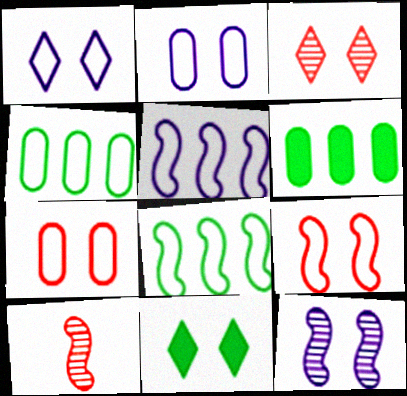[[1, 3, 11], 
[1, 6, 10], 
[7, 11, 12]]